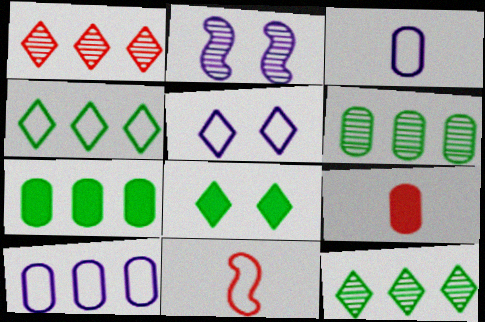[[2, 4, 9]]